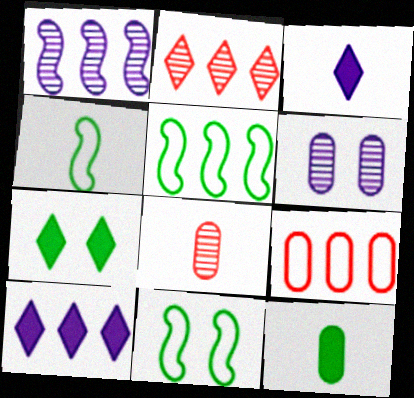[[3, 4, 8], 
[4, 5, 11], 
[6, 9, 12], 
[8, 10, 11]]